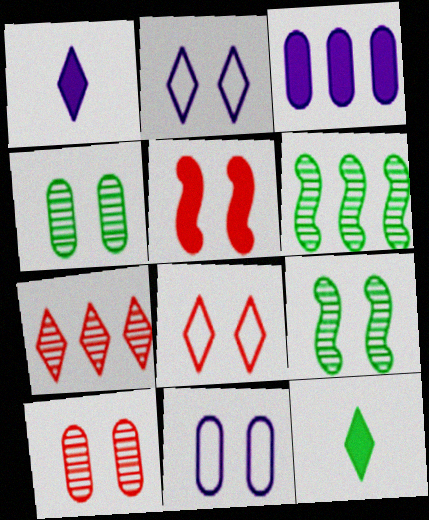[[2, 4, 5], 
[2, 7, 12], 
[3, 5, 12], 
[5, 8, 10]]